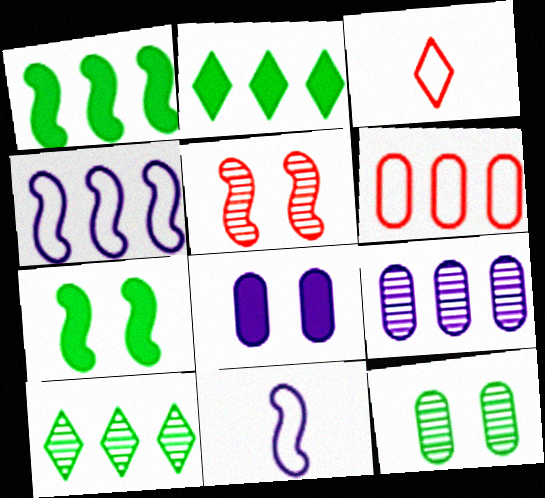[[1, 5, 11], 
[3, 7, 9]]